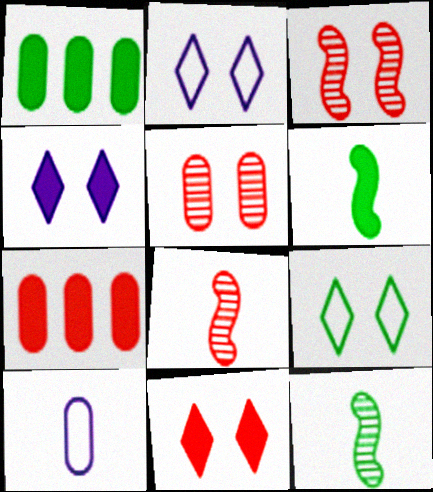[[1, 2, 8], 
[1, 5, 10], 
[1, 9, 12], 
[2, 7, 12], 
[4, 6, 7]]